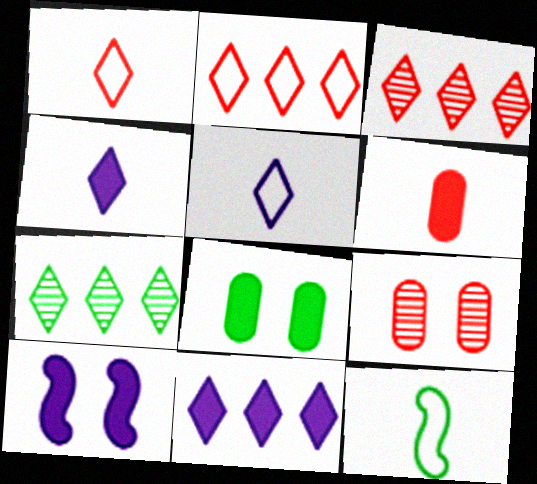[[2, 7, 11], 
[7, 8, 12], 
[9, 11, 12]]